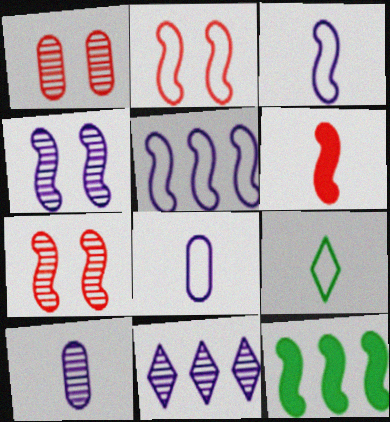[[3, 7, 12], 
[4, 10, 11], 
[6, 9, 10]]